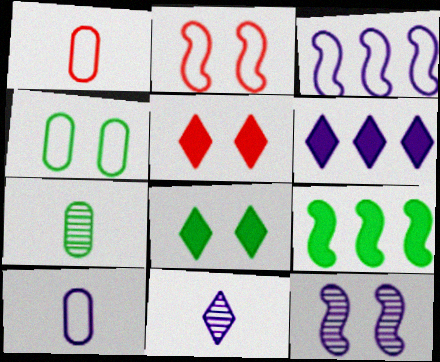[[2, 6, 7], 
[3, 5, 7], 
[4, 5, 12], 
[6, 10, 12]]